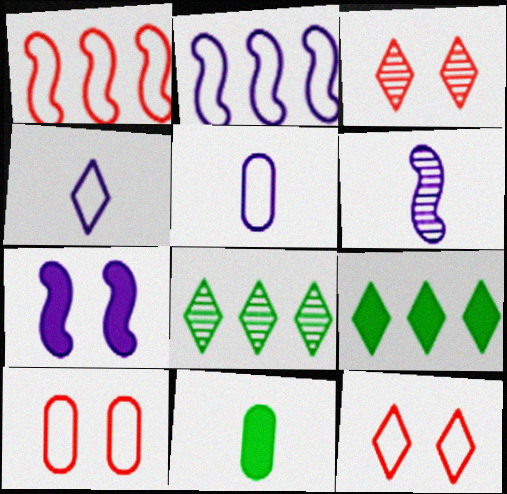[[2, 3, 11], 
[2, 6, 7], 
[3, 4, 9], 
[6, 9, 10]]